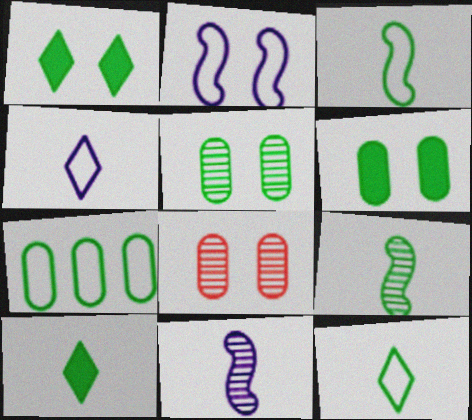[[1, 2, 8], 
[1, 7, 9]]